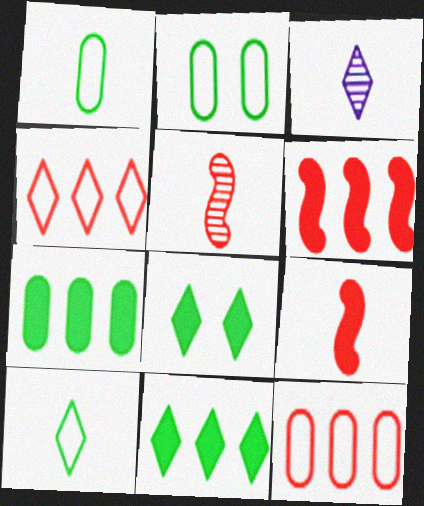[[1, 3, 9], 
[2, 3, 6], 
[3, 4, 8]]